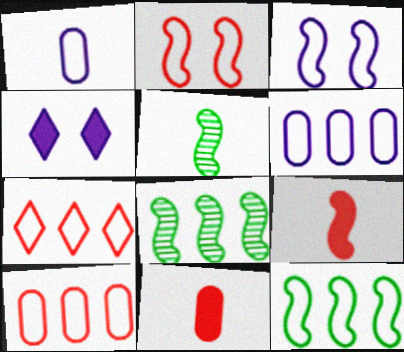[[3, 8, 9], 
[4, 5, 10], 
[6, 7, 12]]